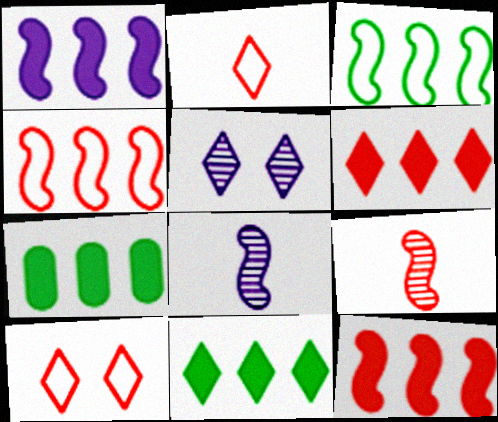[[1, 6, 7], 
[2, 5, 11], 
[7, 8, 10]]